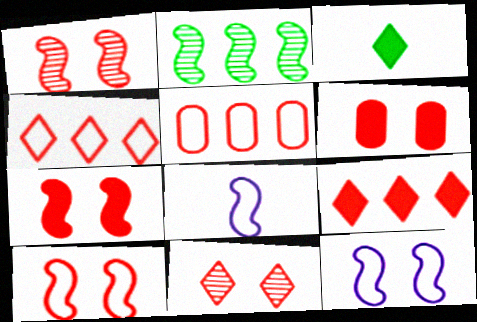[[1, 7, 10], 
[2, 7, 8], 
[6, 10, 11]]